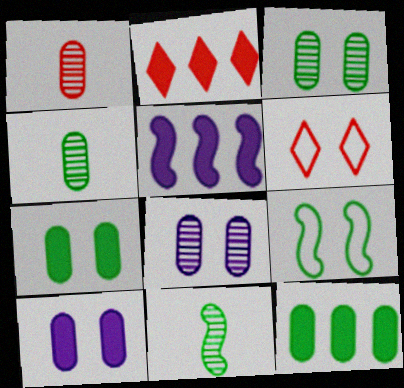[[2, 5, 12], 
[4, 5, 6]]